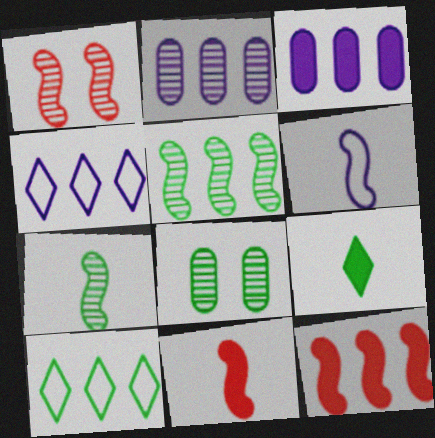[[2, 10, 12], 
[4, 8, 11], 
[6, 7, 11]]